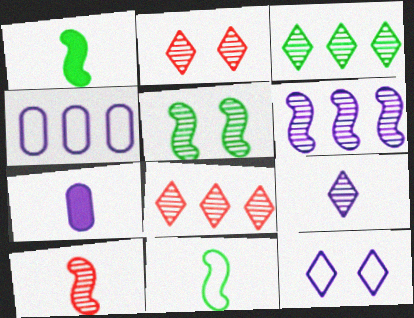[[1, 2, 4], 
[2, 3, 9], 
[5, 6, 10], 
[6, 7, 12]]